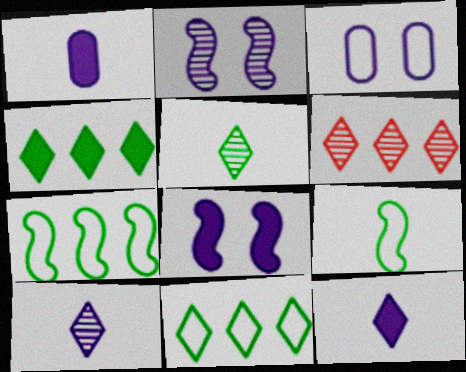[]